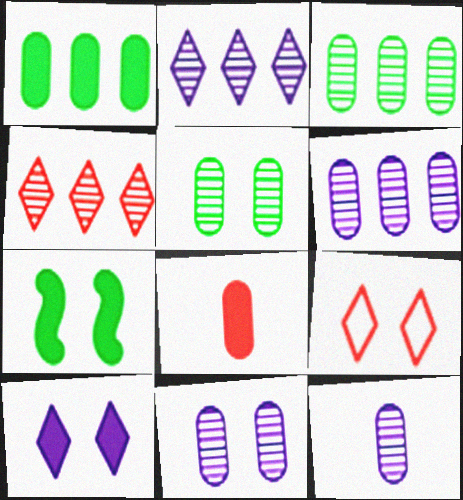[[6, 11, 12], 
[7, 9, 11]]